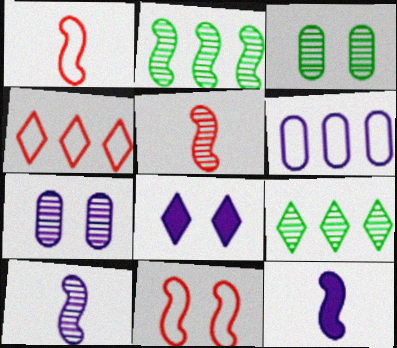[[2, 11, 12], 
[3, 4, 12], 
[3, 8, 11], 
[5, 7, 9], 
[6, 8, 10]]